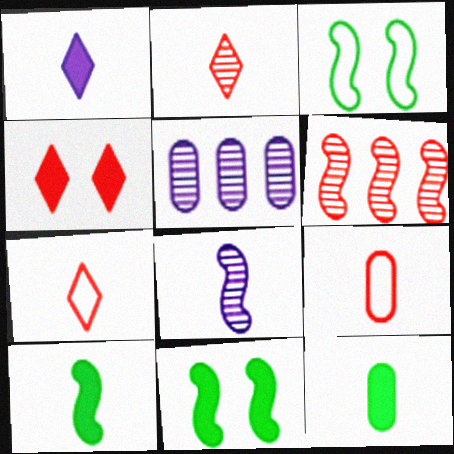[[4, 6, 9], 
[5, 7, 11], 
[7, 8, 12]]